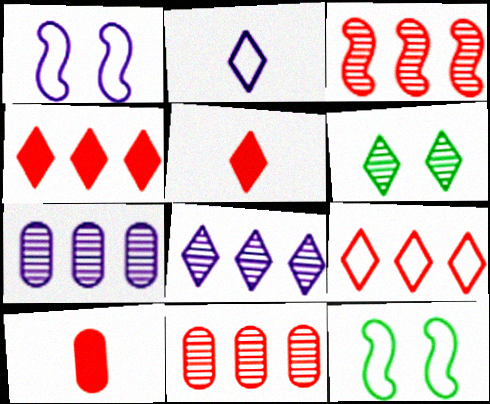[[2, 4, 6], 
[5, 7, 12], 
[8, 10, 12]]